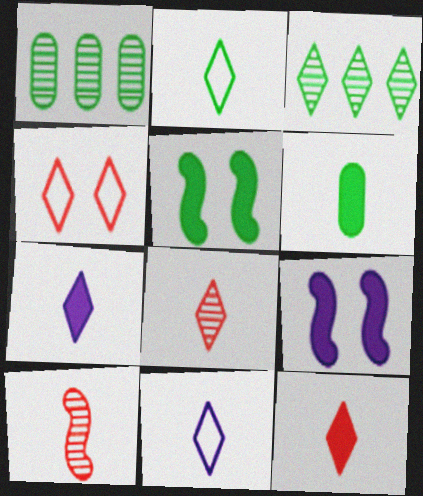[[1, 2, 5], 
[2, 7, 8], 
[3, 4, 7], 
[6, 10, 11]]